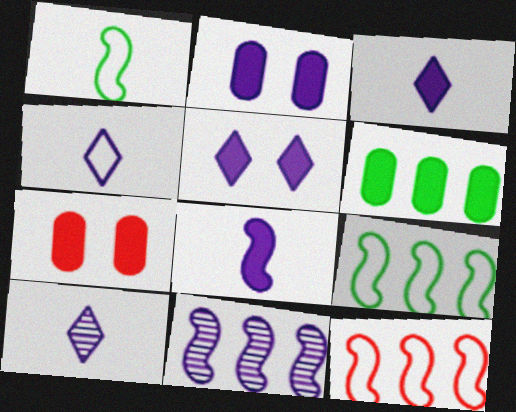[[2, 4, 11], 
[3, 4, 10], 
[7, 9, 10]]